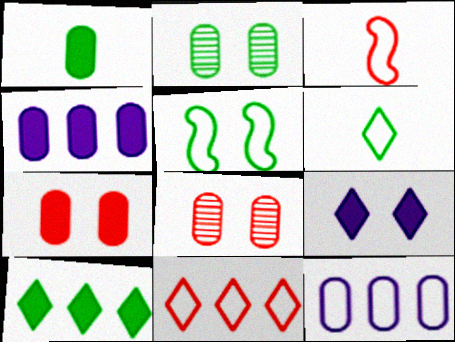[[1, 4, 7], 
[1, 8, 12], 
[5, 8, 9]]